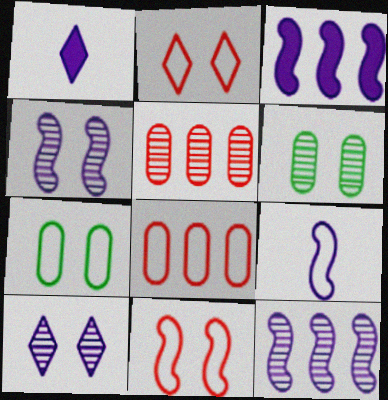[[3, 4, 9]]